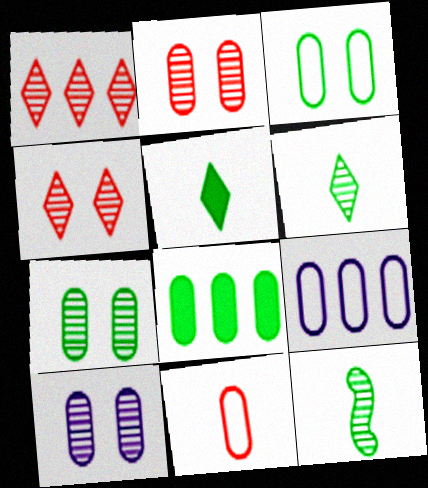[[1, 10, 12], 
[2, 7, 10], 
[3, 9, 11], 
[8, 10, 11]]